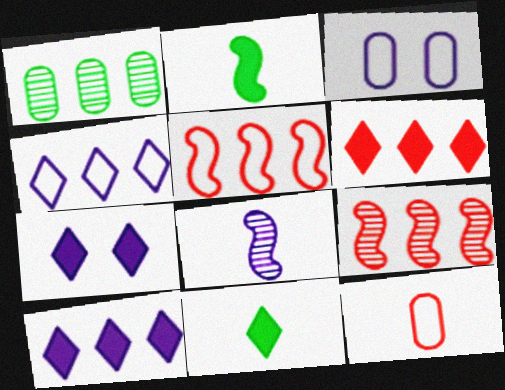[[1, 5, 10], 
[3, 8, 10], 
[3, 9, 11], 
[6, 7, 11], 
[8, 11, 12]]